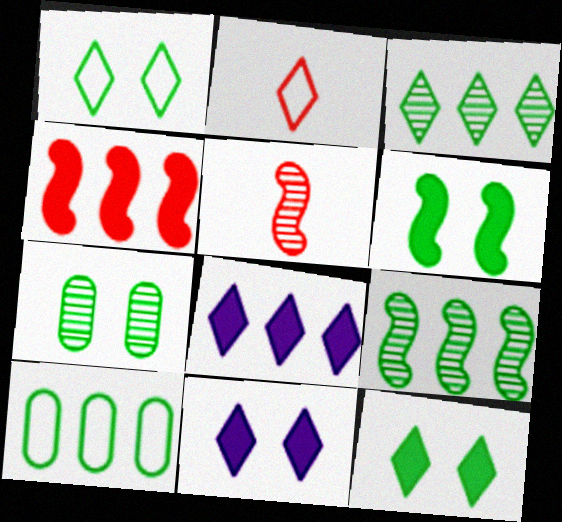[[1, 6, 7], 
[2, 3, 11], 
[5, 10, 11]]